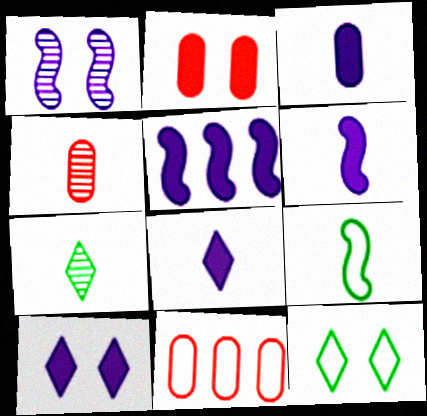[[1, 2, 12], 
[2, 4, 11], 
[3, 5, 10], 
[3, 6, 8], 
[4, 5, 12], 
[4, 8, 9]]